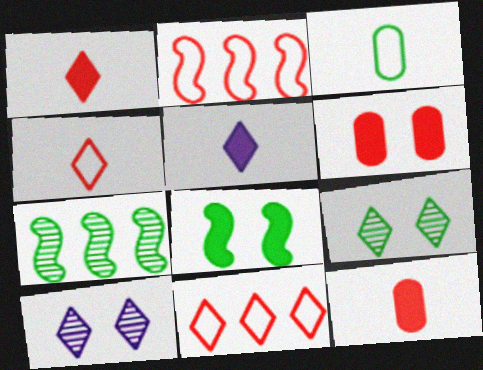[[5, 9, 11]]